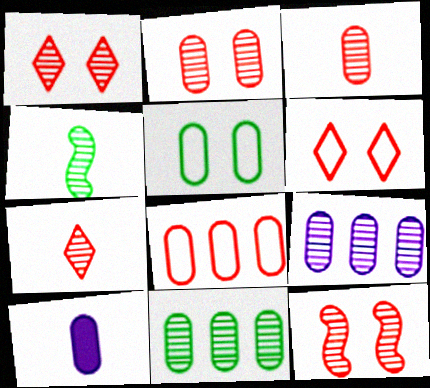[[1, 2, 12], 
[1, 4, 9]]